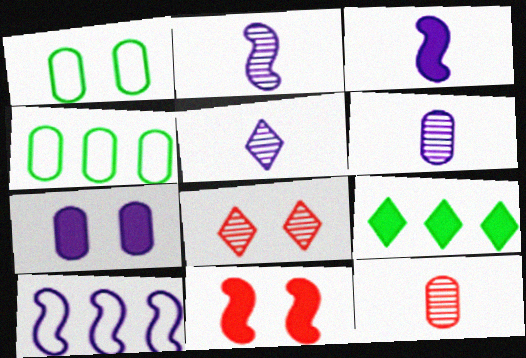[[2, 5, 6], 
[3, 4, 8], 
[4, 5, 11], 
[4, 7, 12], 
[5, 7, 10]]